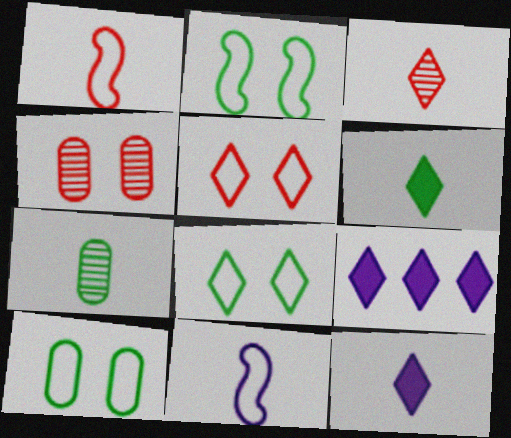[[1, 7, 12], 
[2, 8, 10], 
[3, 8, 9]]